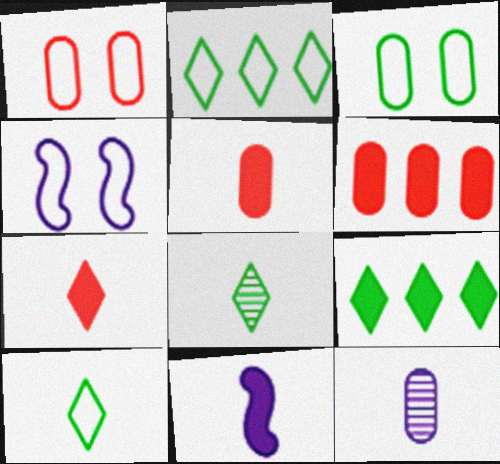[[3, 6, 12], 
[4, 6, 8]]